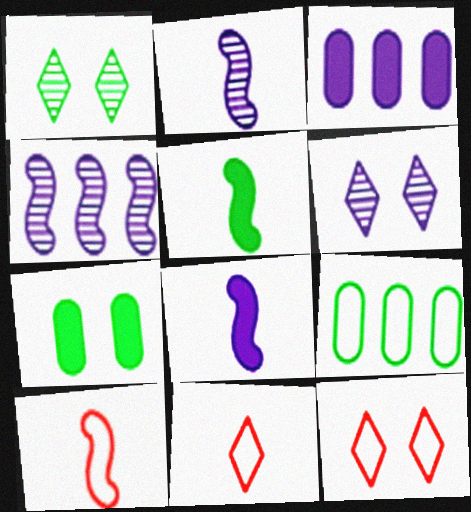[[1, 3, 10], 
[1, 5, 9], 
[2, 5, 10], 
[4, 7, 11]]